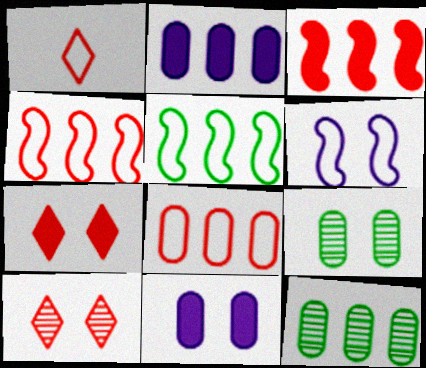[[2, 8, 12], 
[6, 7, 9]]